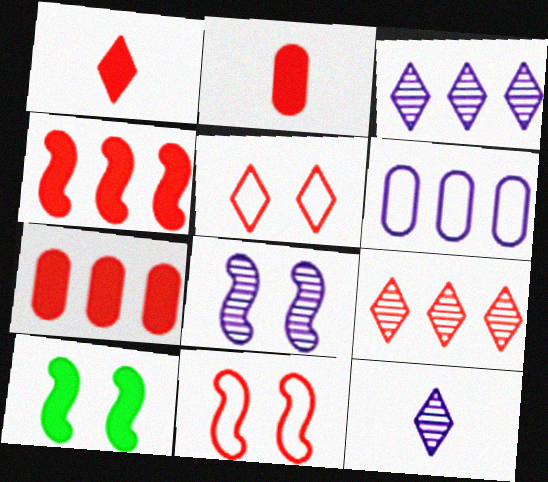[[1, 5, 9], 
[2, 9, 11], 
[8, 10, 11]]